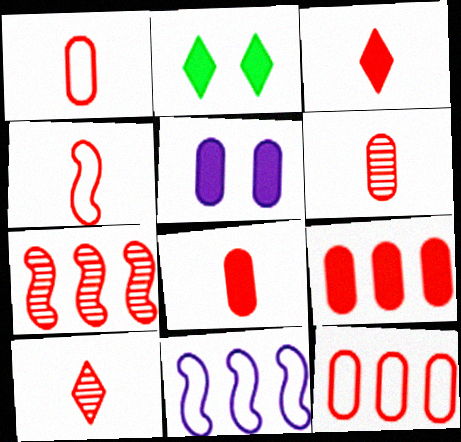[[1, 6, 8], 
[2, 6, 11], 
[3, 4, 6], 
[4, 8, 10]]